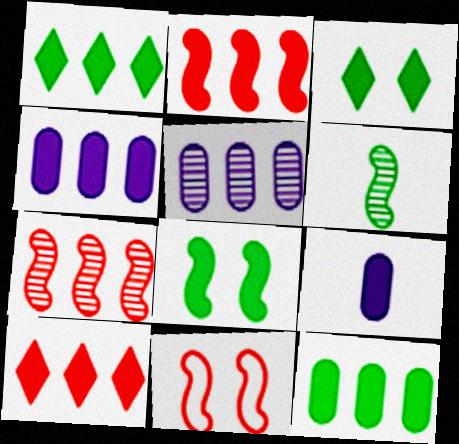[[1, 2, 4], 
[2, 3, 9], 
[8, 9, 10]]